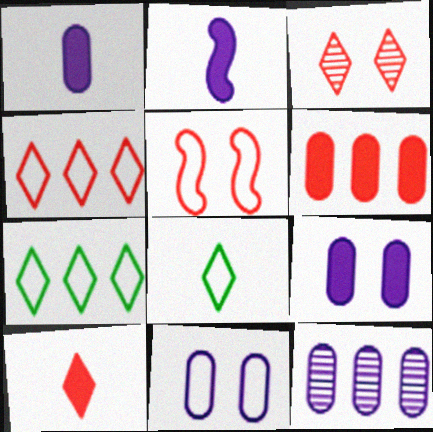[[1, 11, 12], 
[3, 4, 10]]